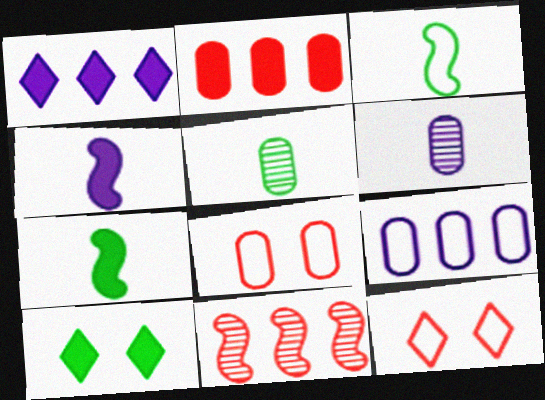[[2, 4, 10], 
[3, 9, 12]]